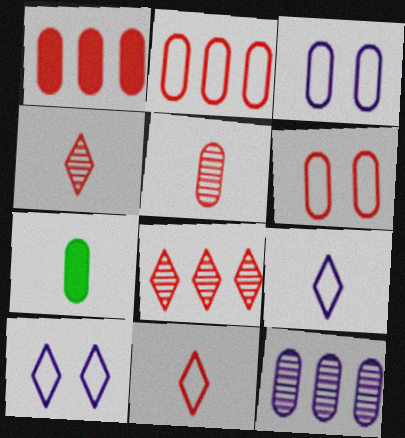[[1, 5, 6], 
[6, 7, 12]]